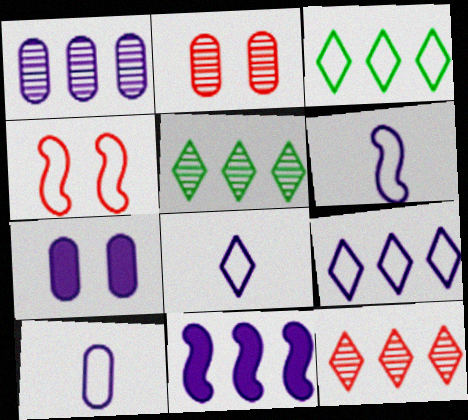[[1, 7, 10], 
[1, 9, 11], 
[3, 4, 10], 
[6, 8, 10]]